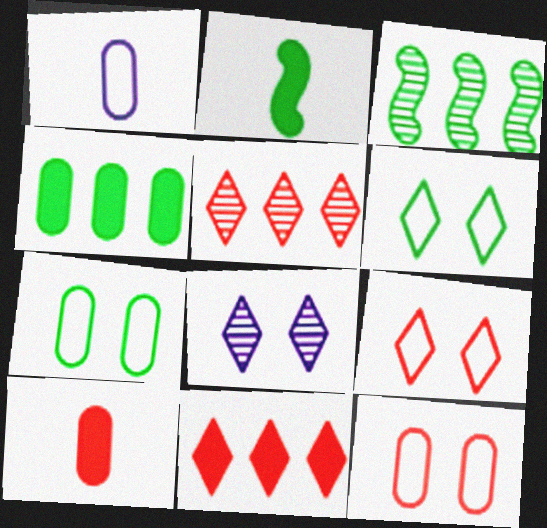[]